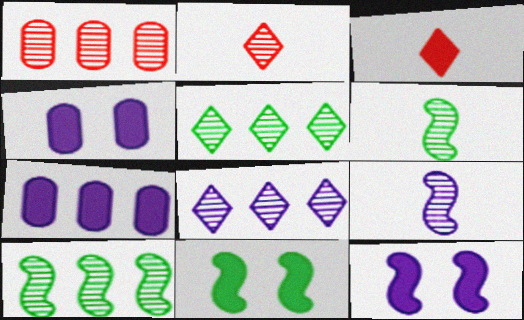[[1, 8, 10], 
[3, 7, 11]]